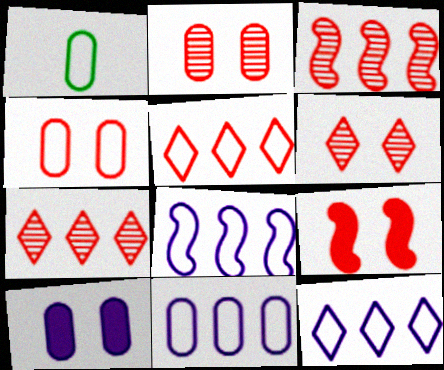[[1, 4, 11], 
[4, 6, 9], 
[8, 11, 12]]